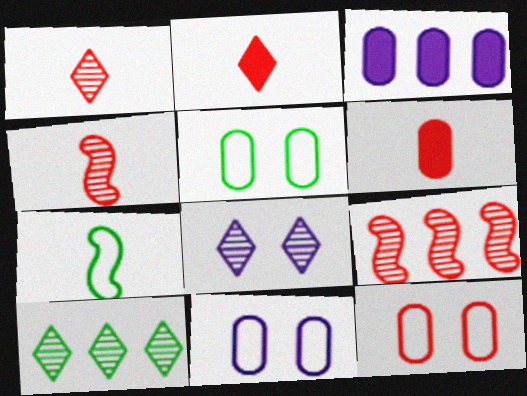[[1, 8, 10], 
[2, 9, 12], 
[5, 11, 12]]